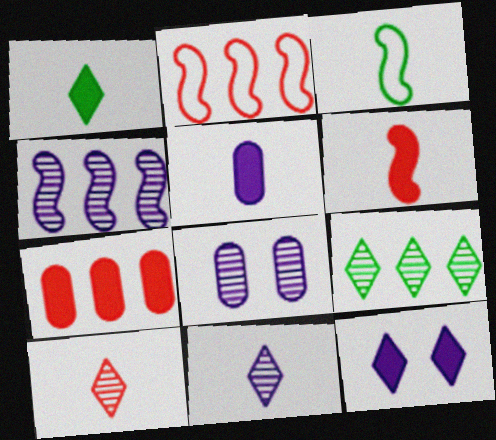[[1, 2, 8], 
[1, 5, 6], 
[3, 5, 10], 
[4, 8, 11]]